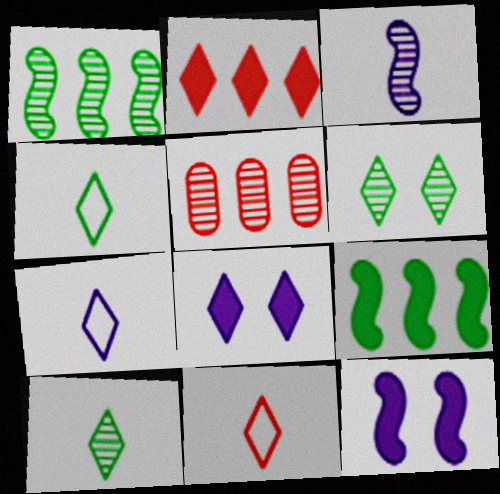[[2, 6, 7], 
[3, 5, 6], 
[4, 5, 12], 
[4, 7, 11]]